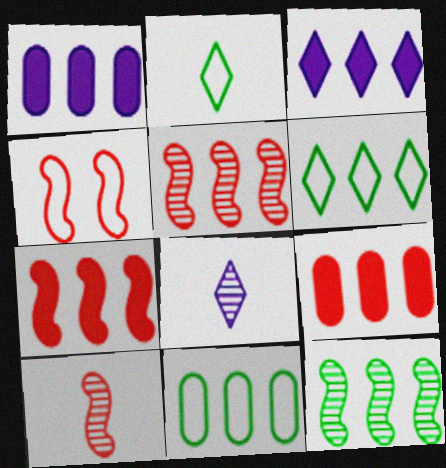[[1, 5, 6], 
[3, 5, 11], 
[4, 7, 10]]